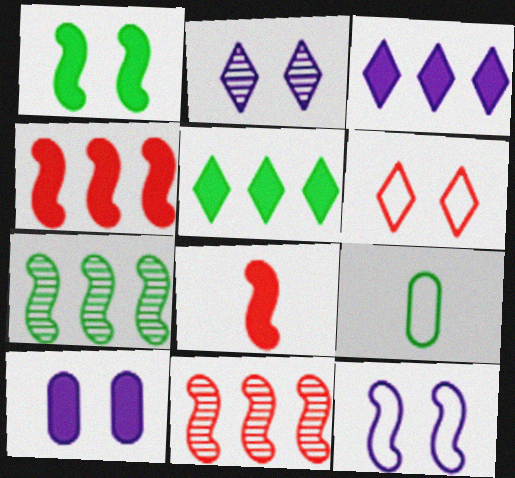[[2, 4, 9], 
[2, 10, 12], 
[5, 8, 10], 
[7, 8, 12]]